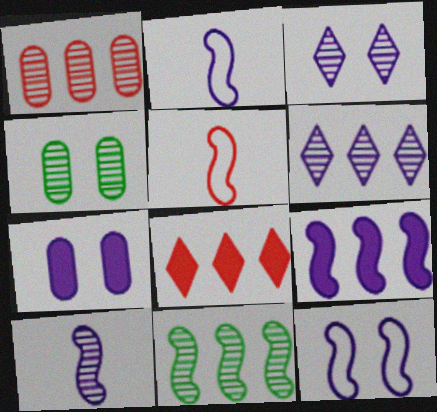[[1, 6, 11], 
[2, 4, 8], 
[2, 6, 7], 
[3, 7, 12], 
[9, 10, 12]]